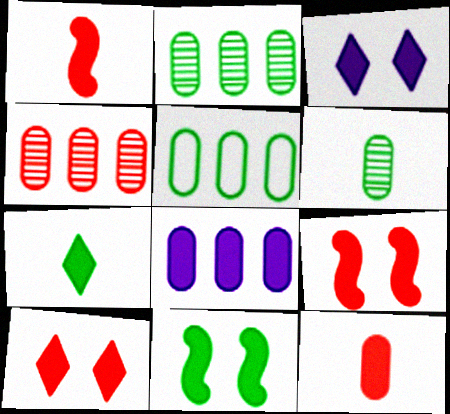[[4, 5, 8], 
[7, 8, 9]]